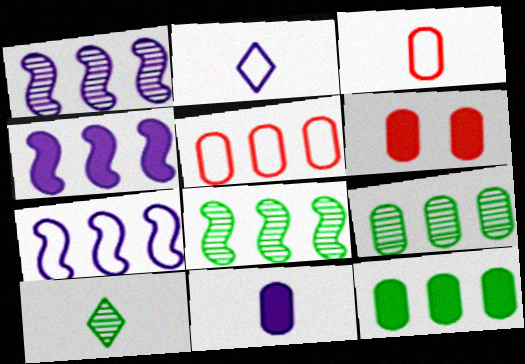[[1, 4, 7], 
[2, 6, 8], 
[6, 7, 10], 
[6, 11, 12]]